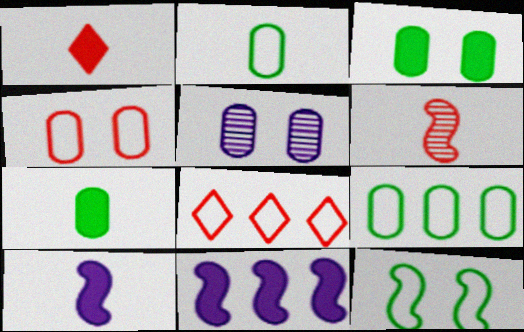[[1, 3, 11], 
[1, 7, 10], 
[3, 4, 5], 
[6, 11, 12]]